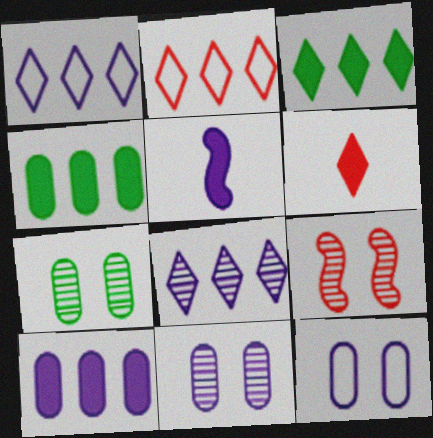[[1, 5, 11], 
[2, 3, 8], 
[2, 5, 7], 
[5, 8, 12]]